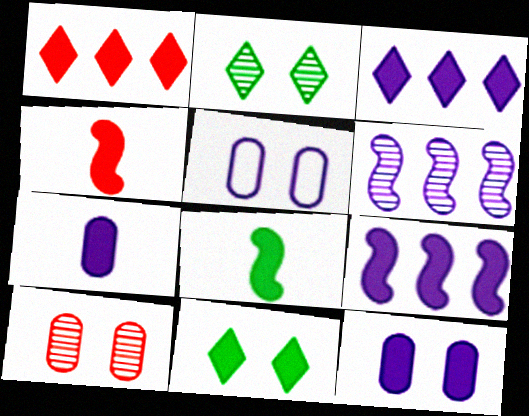[[1, 8, 12]]